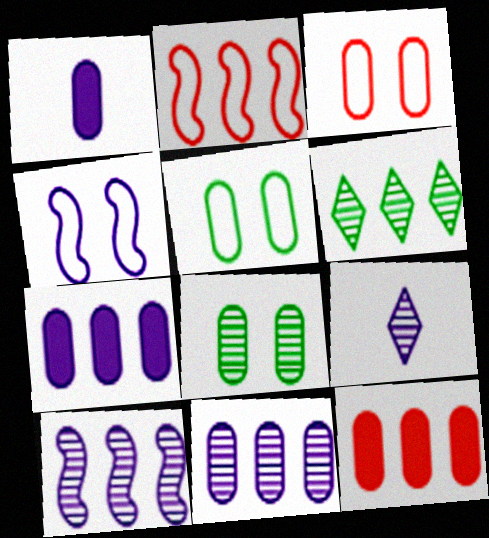[[2, 6, 7], 
[4, 7, 9]]